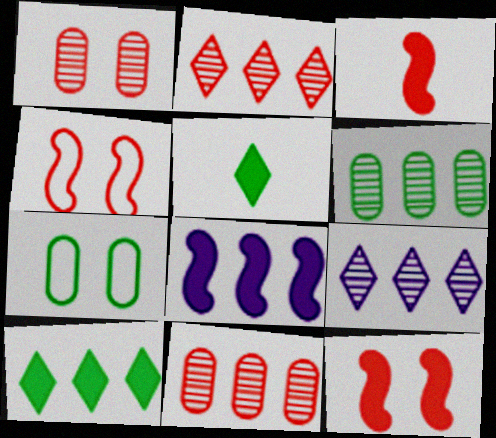[[3, 7, 9]]